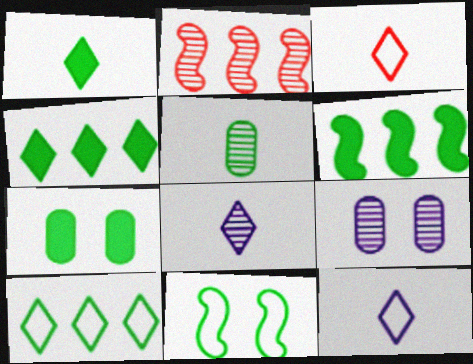[[1, 3, 8], 
[1, 6, 7], 
[2, 7, 12], 
[3, 6, 9], 
[4, 5, 11]]